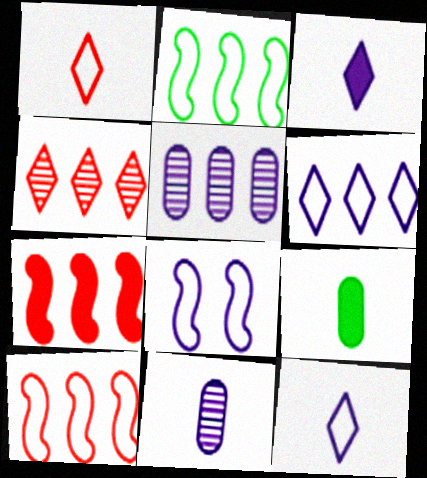[[3, 5, 8], 
[4, 8, 9]]